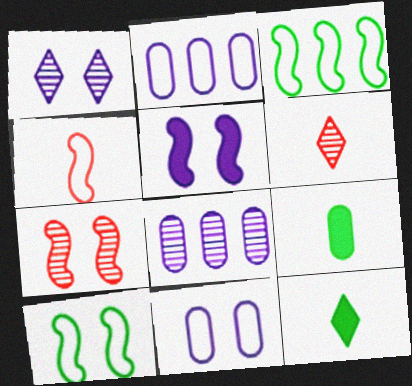[[1, 5, 11], 
[2, 7, 12], 
[5, 7, 10]]